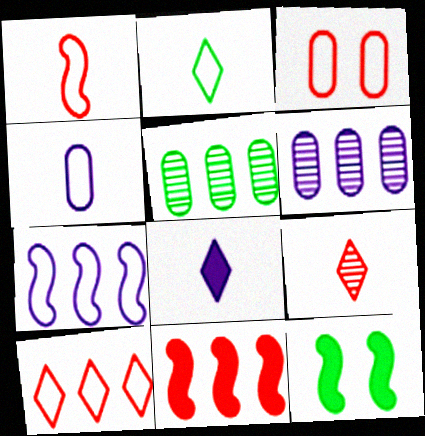[[1, 2, 4], 
[1, 3, 10], 
[2, 3, 7], 
[2, 5, 12], 
[2, 8, 9], 
[3, 9, 11]]